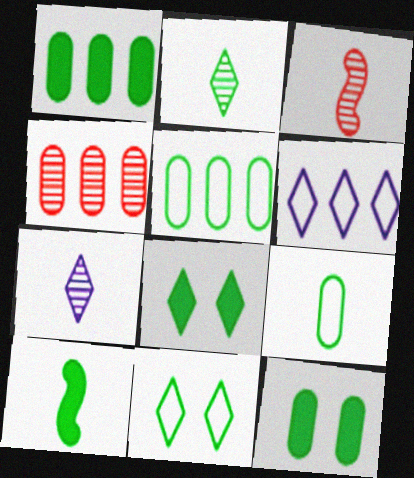[[1, 8, 10], 
[2, 9, 10], 
[3, 6, 12]]